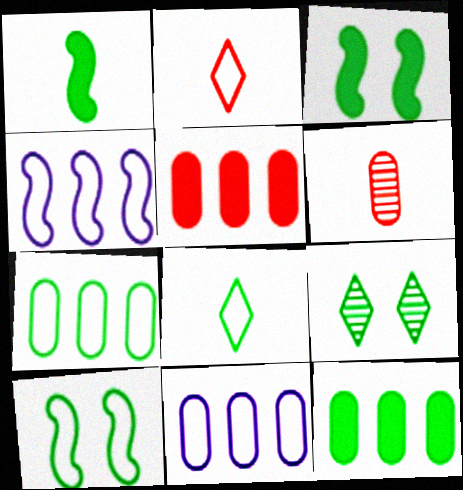[[1, 7, 9], 
[2, 10, 11], 
[7, 8, 10]]